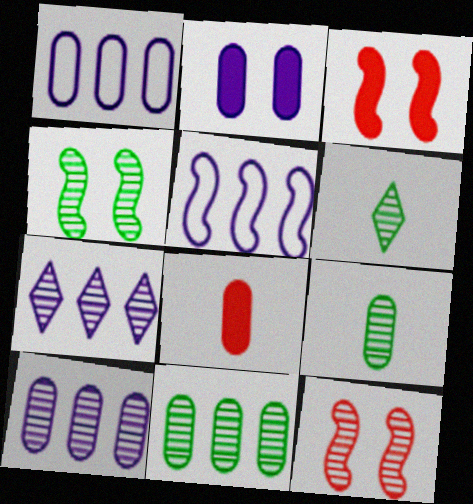[[1, 3, 6], 
[4, 6, 11], 
[6, 10, 12], 
[7, 9, 12]]